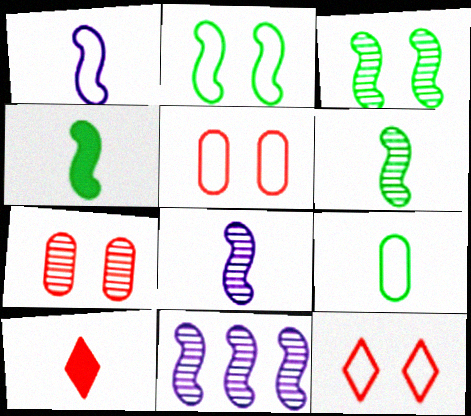[[8, 9, 10]]